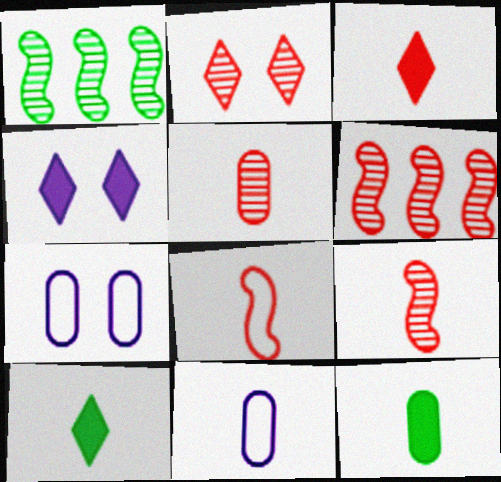[[1, 3, 7], 
[2, 5, 6], 
[3, 5, 8], 
[5, 11, 12], 
[6, 7, 10], 
[9, 10, 11]]